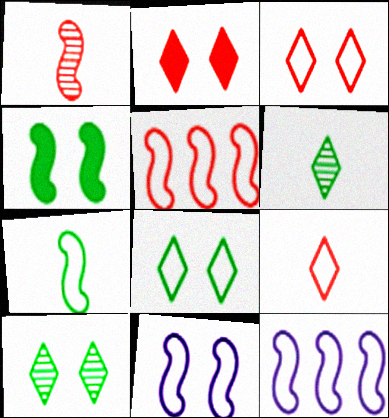[[1, 4, 12], 
[5, 7, 11]]